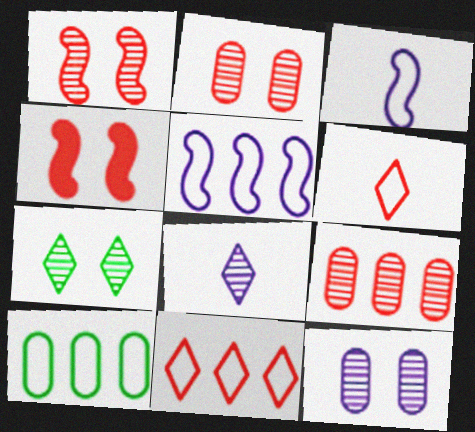[[1, 7, 12], 
[4, 6, 9], 
[4, 8, 10], 
[5, 10, 11]]